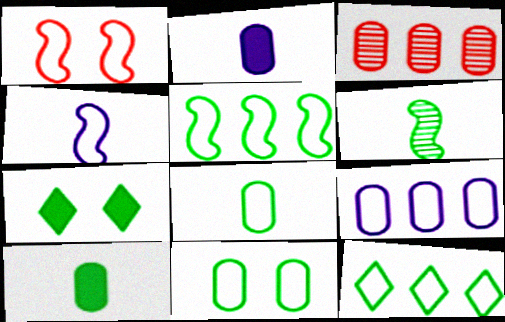[[1, 4, 5], 
[2, 3, 11], 
[3, 4, 7]]